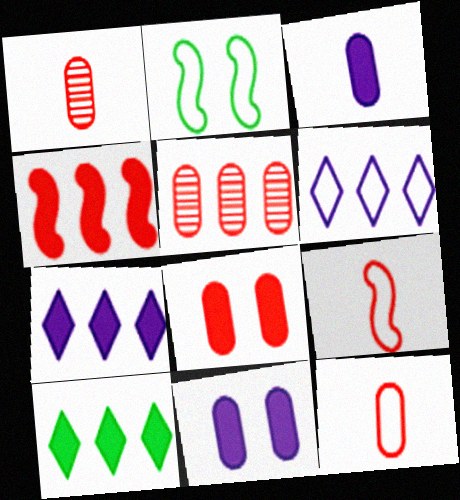[[1, 2, 7], 
[2, 6, 12], 
[5, 8, 12]]